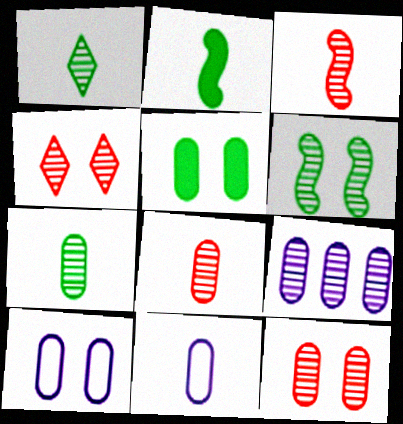[[5, 10, 12], 
[7, 9, 12]]